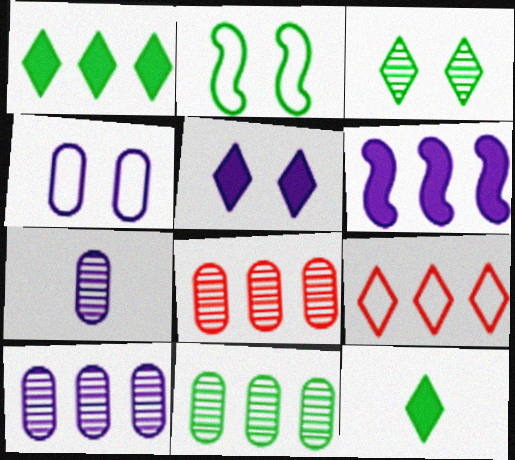[[2, 11, 12], 
[6, 9, 11], 
[8, 10, 11]]